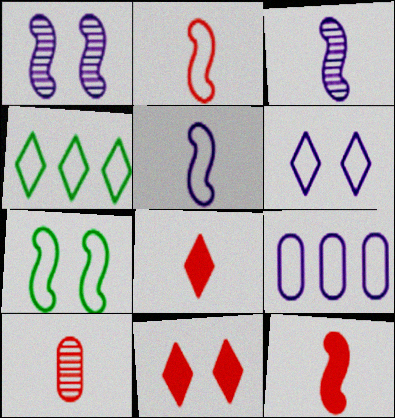[[2, 8, 10], 
[5, 6, 9]]